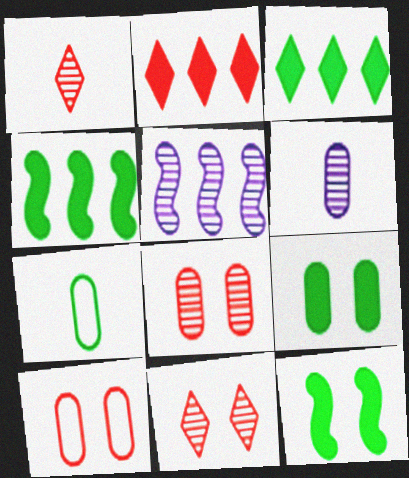[]